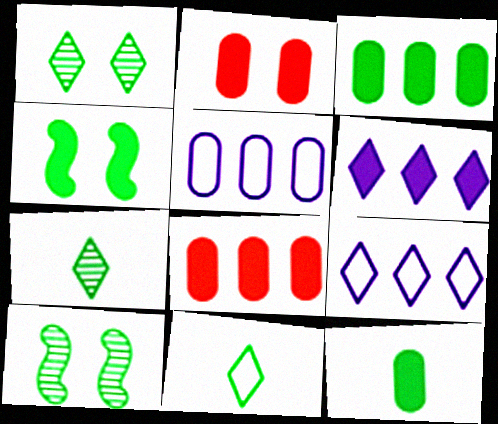[[3, 10, 11]]